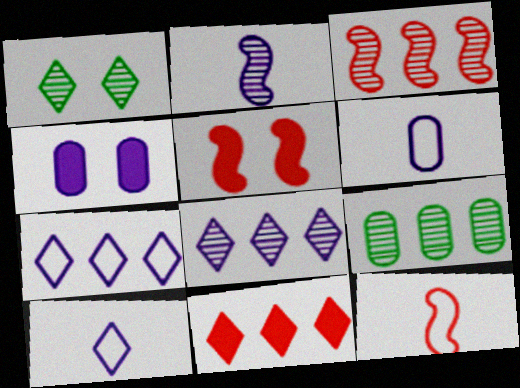[[1, 10, 11], 
[2, 4, 7], 
[3, 5, 12], 
[3, 8, 9], 
[5, 9, 10]]